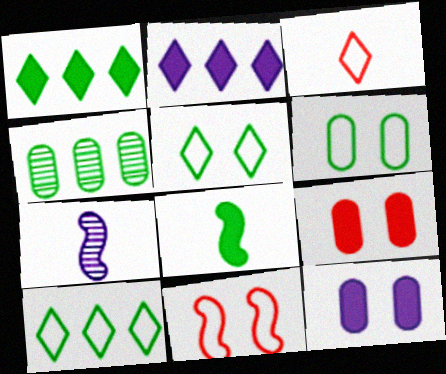[[2, 8, 9], 
[4, 5, 8], 
[7, 9, 10]]